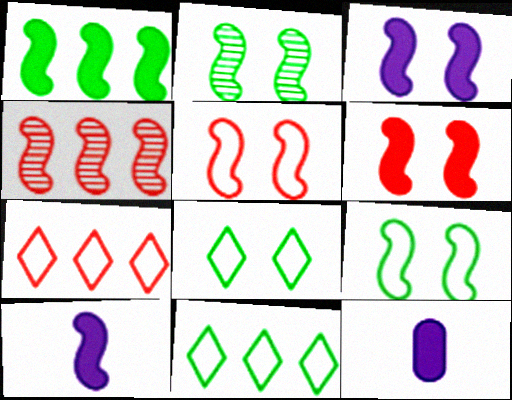[[1, 6, 10], 
[2, 3, 5], 
[2, 7, 12], 
[4, 8, 12], 
[4, 9, 10]]